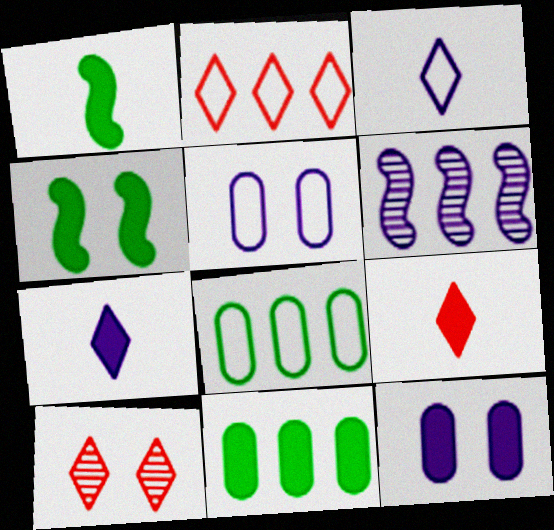[[2, 6, 11], 
[2, 9, 10], 
[3, 6, 12], 
[4, 5, 10], 
[5, 6, 7]]